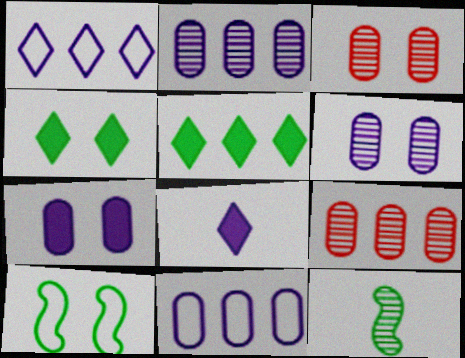[[8, 9, 10]]